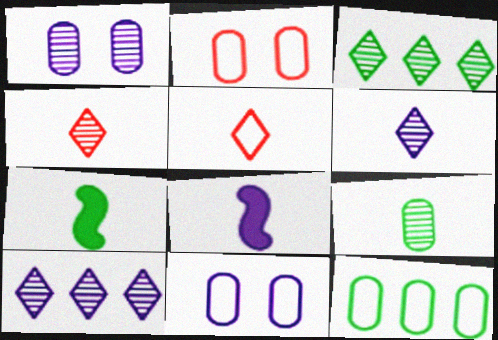[[2, 3, 8], 
[2, 7, 10], 
[5, 8, 9], 
[8, 10, 11]]